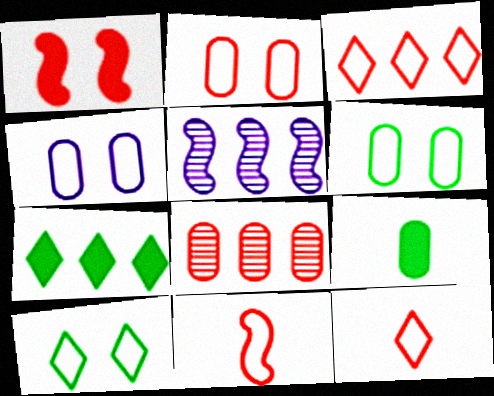[[1, 8, 12], 
[2, 3, 11], 
[2, 4, 6], 
[4, 8, 9]]